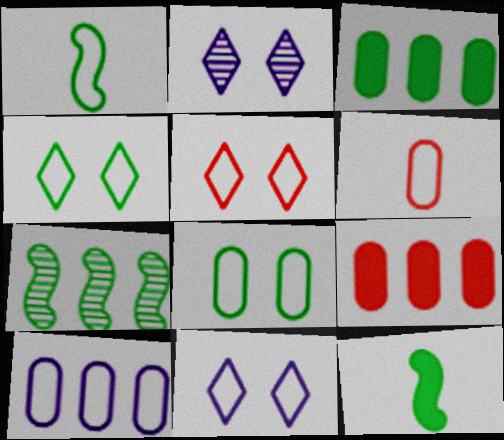[[1, 2, 9], 
[1, 5, 10], 
[4, 5, 11], 
[6, 8, 10]]